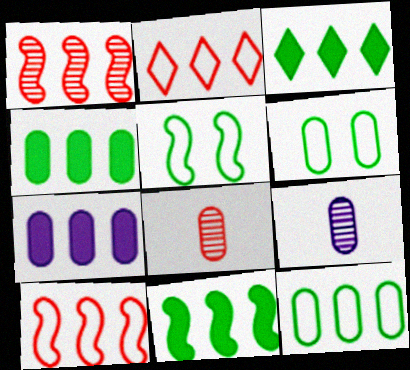[[3, 4, 11], 
[6, 7, 8]]